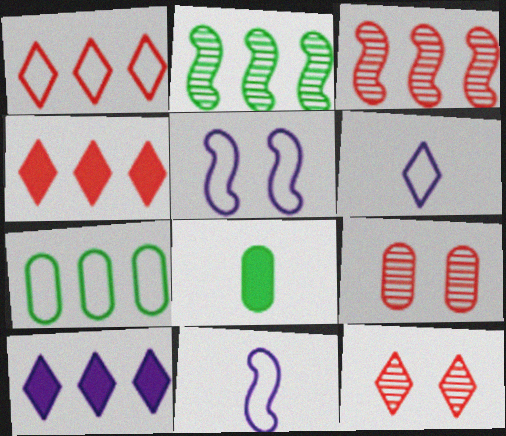[[3, 7, 10]]